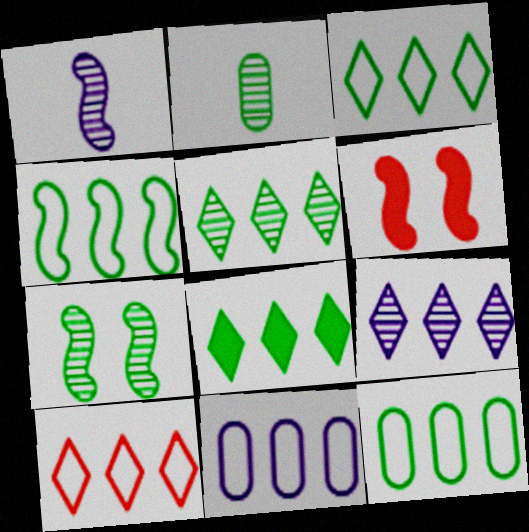[[1, 4, 6], 
[2, 5, 7], 
[3, 4, 12], 
[3, 5, 8], 
[4, 10, 11], 
[8, 9, 10]]